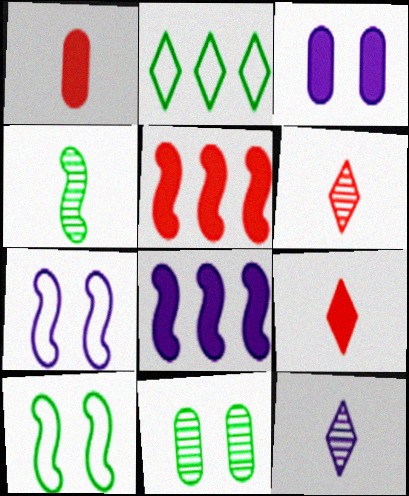[[4, 5, 7]]